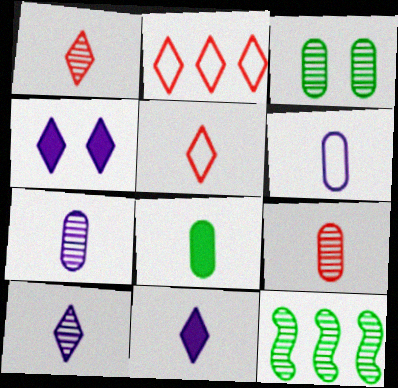[[6, 8, 9]]